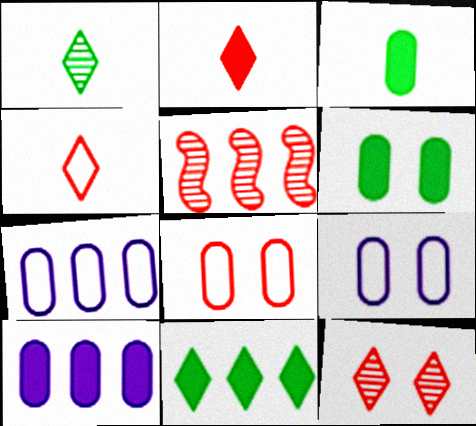[[2, 5, 8], 
[5, 7, 11]]